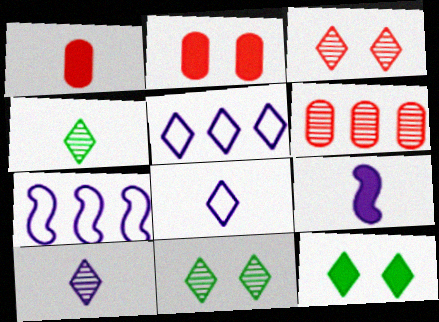[[1, 7, 11], 
[2, 4, 7]]